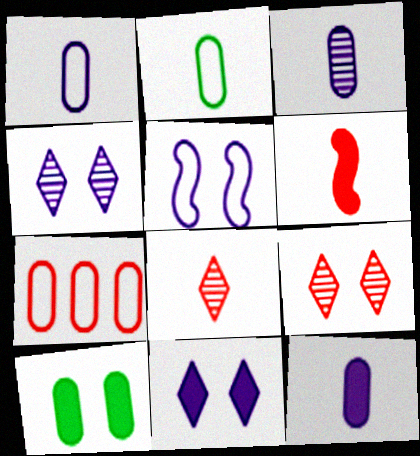[[1, 3, 12], 
[3, 7, 10], 
[5, 9, 10], 
[6, 7, 9]]